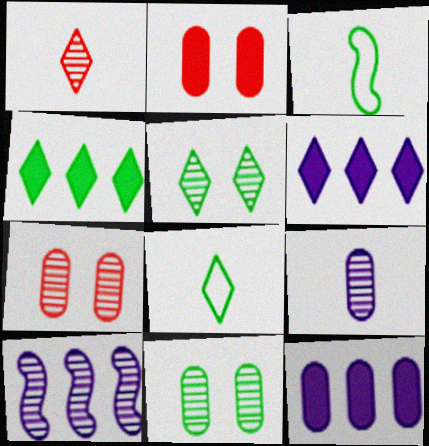[[1, 10, 11], 
[2, 8, 10], 
[3, 4, 11], 
[3, 6, 7], 
[4, 5, 8]]